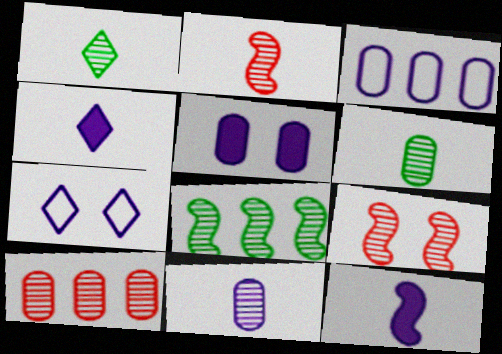[[1, 2, 11], 
[3, 5, 11]]